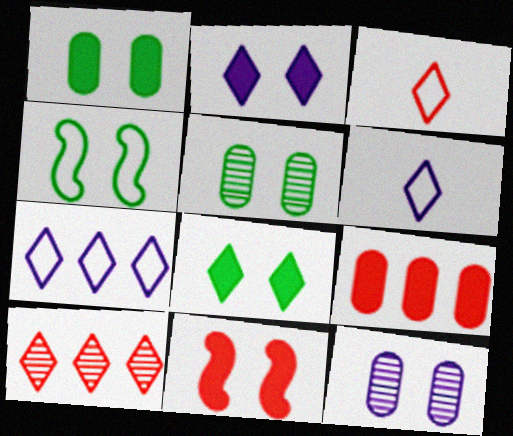[[1, 2, 11], 
[4, 5, 8], 
[6, 8, 10]]